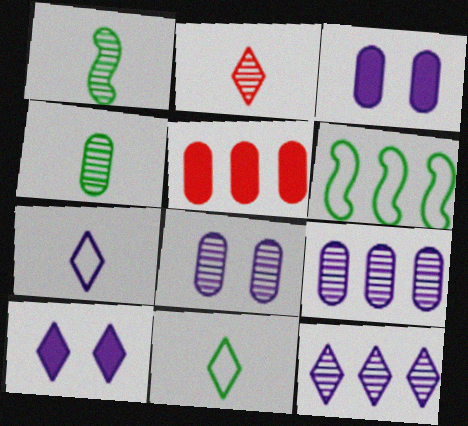[[2, 3, 6], 
[5, 6, 12], 
[7, 10, 12]]